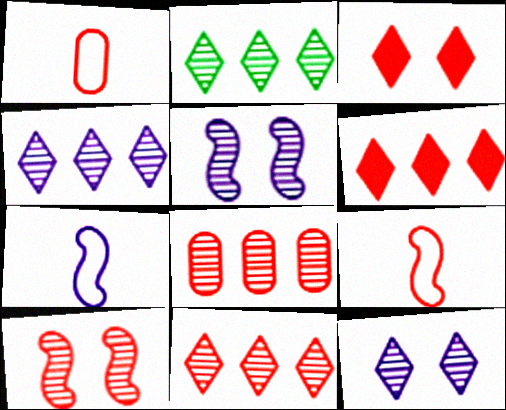[[1, 6, 10], 
[2, 4, 11], 
[3, 8, 9]]